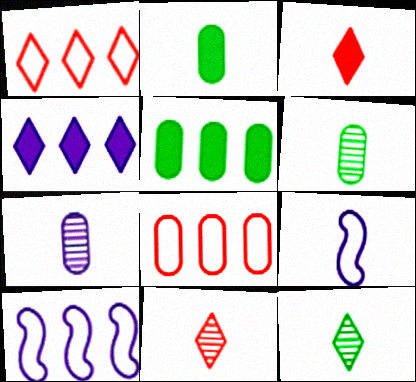[[2, 9, 11], 
[3, 6, 9]]